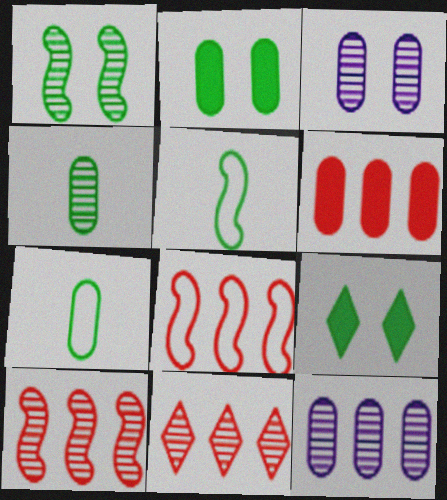[[3, 6, 7], 
[6, 8, 11]]